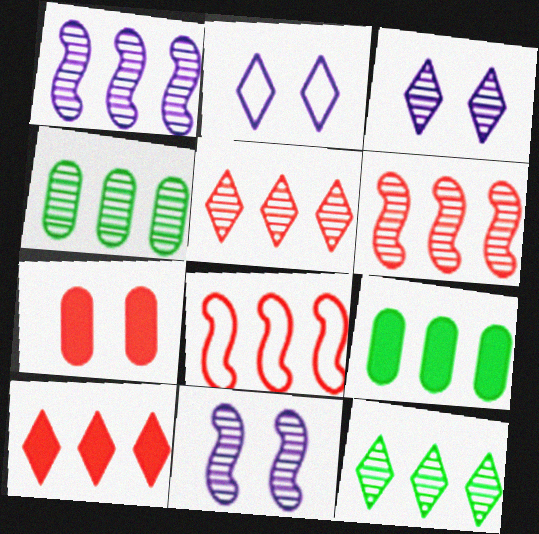[[1, 4, 5]]